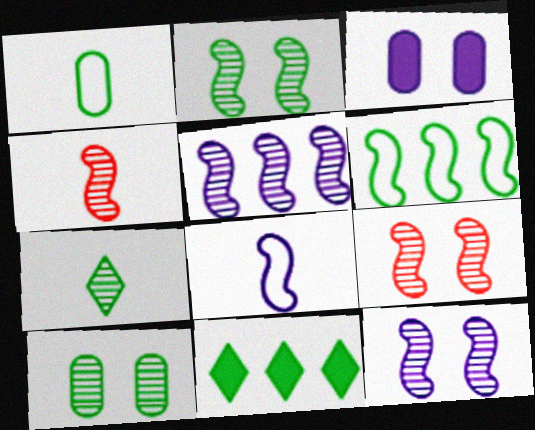[[1, 2, 11], 
[2, 4, 5], 
[2, 9, 12]]